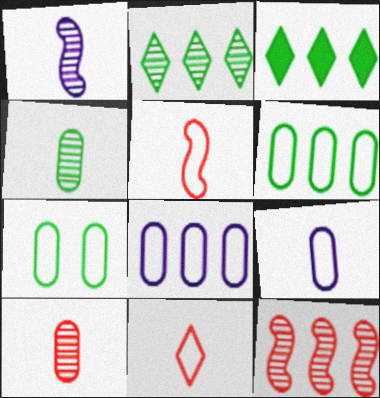[[3, 8, 12]]